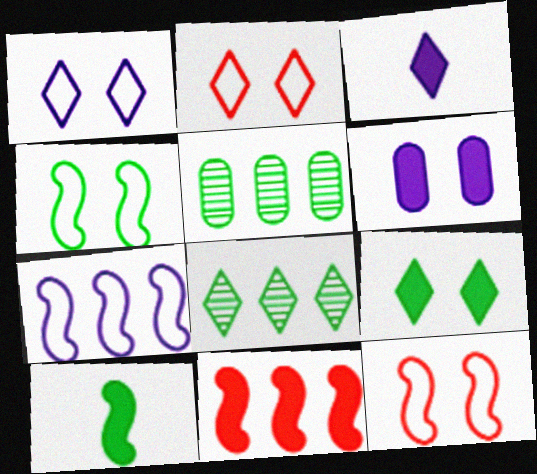[[2, 3, 8], 
[3, 5, 12]]